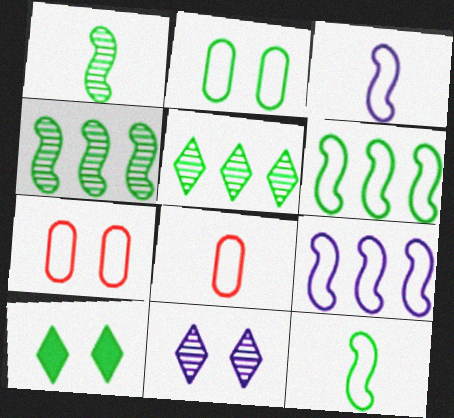[]